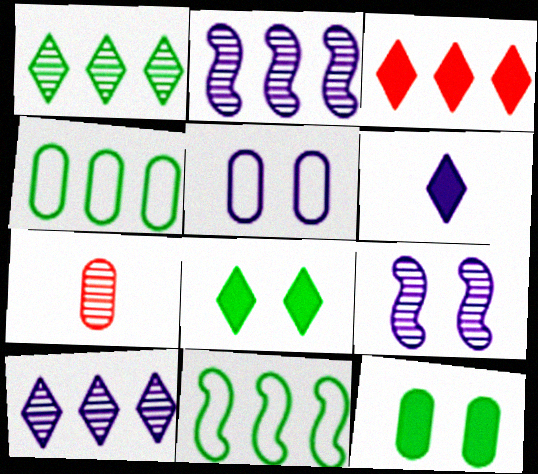[[1, 7, 9], 
[2, 3, 4], 
[2, 5, 6], 
[3, 6, 8]]